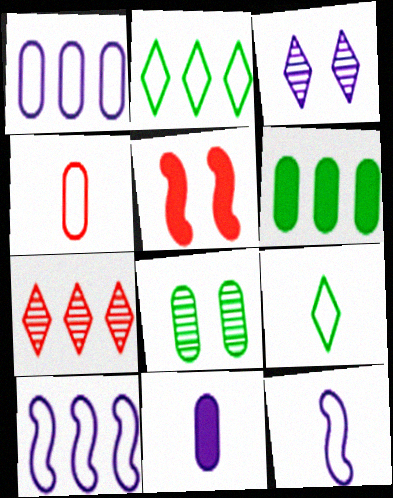[[3, 10, 11], 
[4, 5, 7], 
[4, 9, 12], 
[6, 7, 10]]